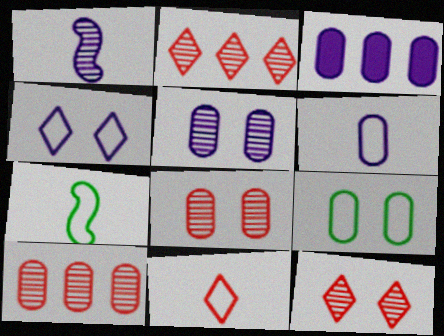[[1, 3, 4], 
[3, 5, 6], 
[3, 7, 12], 
[6, 7, 11]]